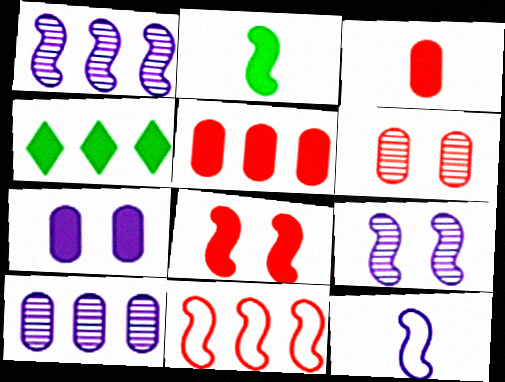[[2, 9, 11], 
[4, 6, 12], 
[4, 10, 11]]